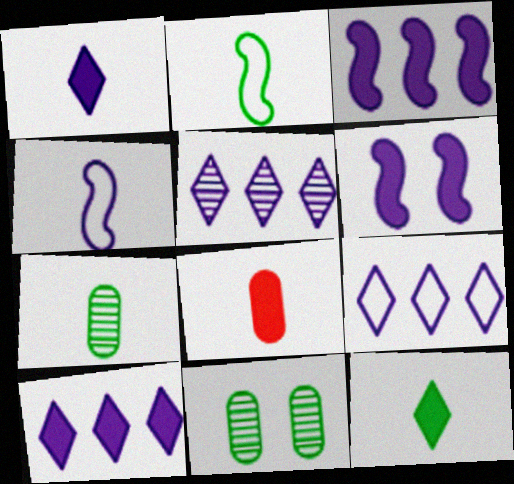[[2, 7, 12], 
[5, 9, 10]]